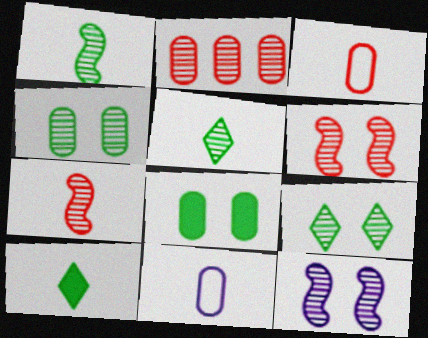[[2, 5, 12], 
[2, 8, 11], 
[7, 10, 11]]